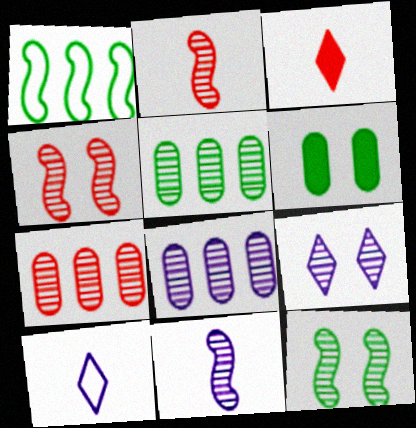[[2, 5, 9], 
[5, 7, 8], 
[8, 9, 11]]